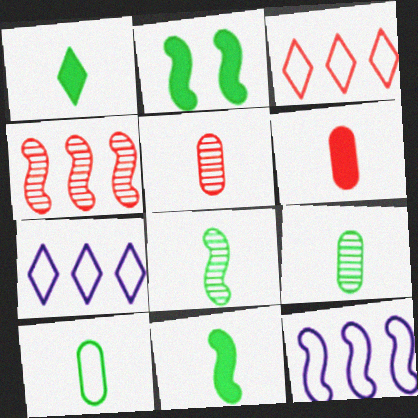[[1, 8, 10], 
[2, 5, 7]]